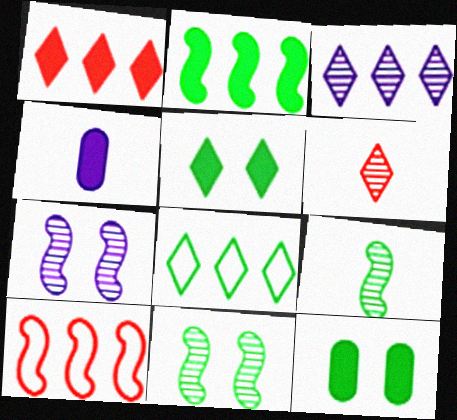[[1, 3, 8], 
[8, 9, 12]]